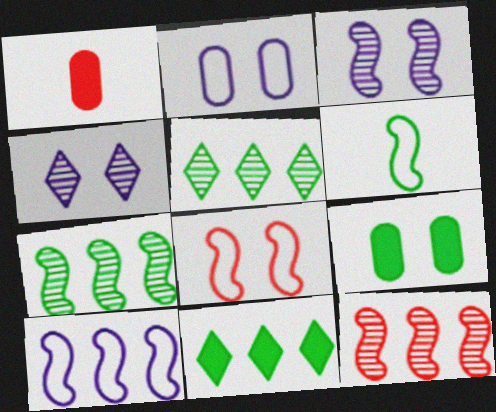[[4, 8, 9], 
[5, 6, 9], 
[6, 8, 10]]